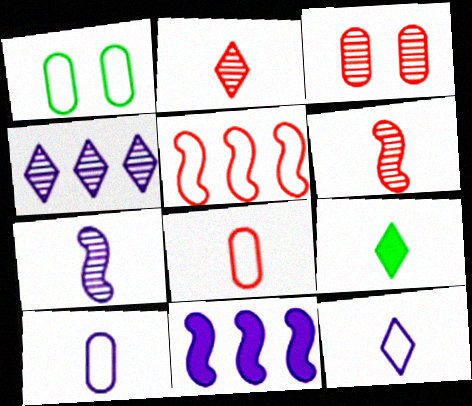[[1, 2, 11], 
[1, 5, 12], 
[2, 9, 12], 
[6, 9, 10], 
[7, 8, 9]]